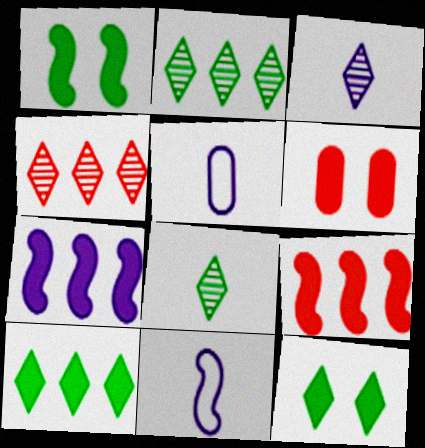[[1, 4, 5], 
[2, 6, 11]]